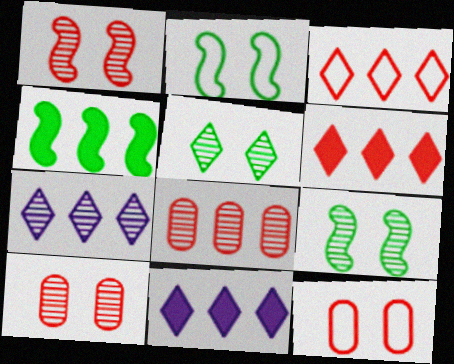[]